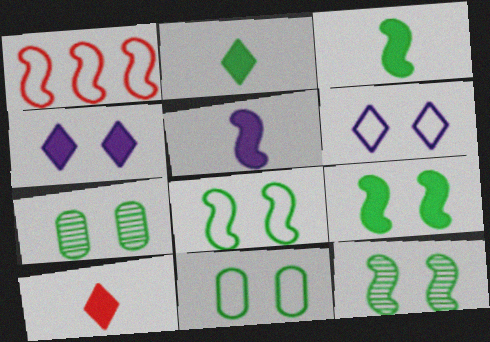[[1, 5, 12], 
[8, 9, 12]]